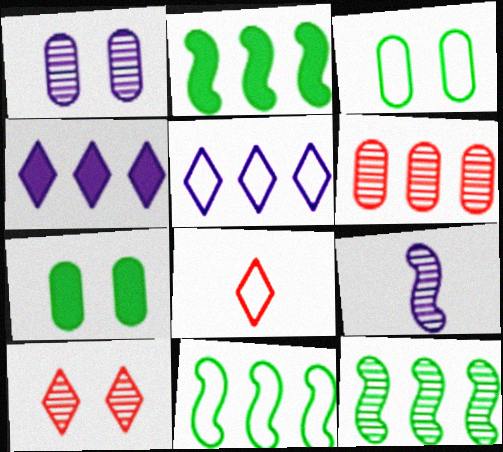[[1, 2, 8], 
[2, 5, 6], 
[2, 11, 12], 
[4, 6, 11]]